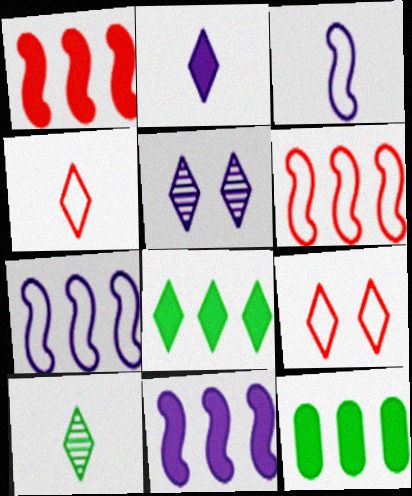[[2, 4, 10], 
[4, 5, 8]]